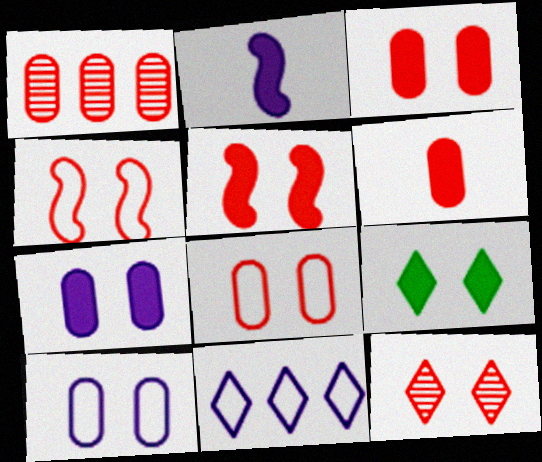[[1, 6, 8], 
[3, 4, 12], 
[5, 7, 9], 
[5, 8, 12]]